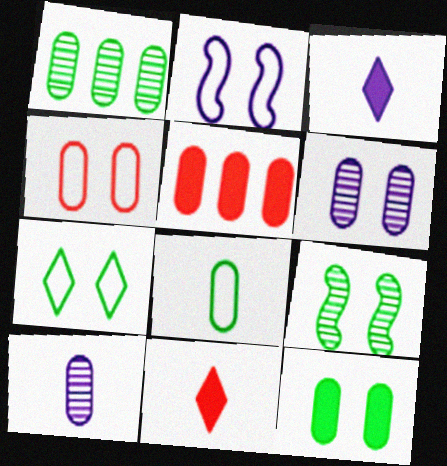[[1, 2, 11], 
[1, 8, 12], 
[2, 4, 7], 
[4, 6, 12], 
[5, 6, 8], 
[7, 9, 12]]